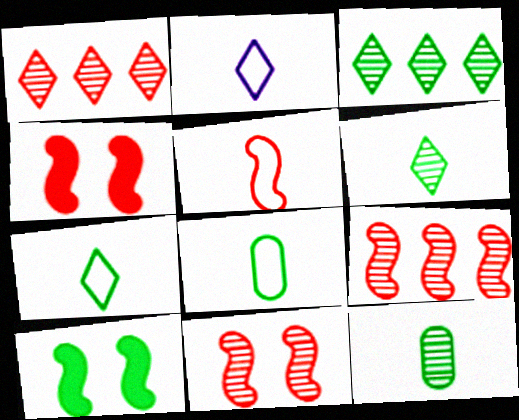[[2, 5, 8], 
[3, 8, 10], 
[4, 5, 9]]